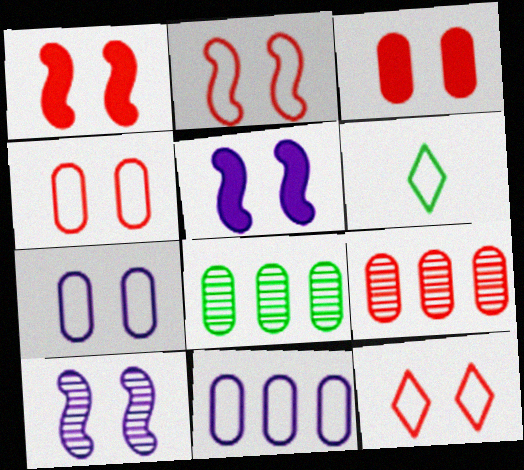[[2, 4, 12], 
[2, 6, 11], 
[5, 6, 9]]